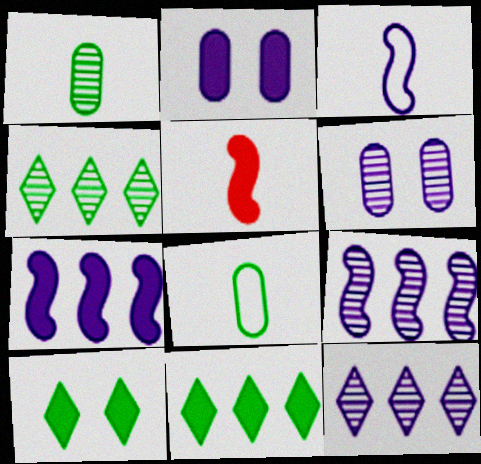[[2, 3, 12], 
[2, 5, 11]]